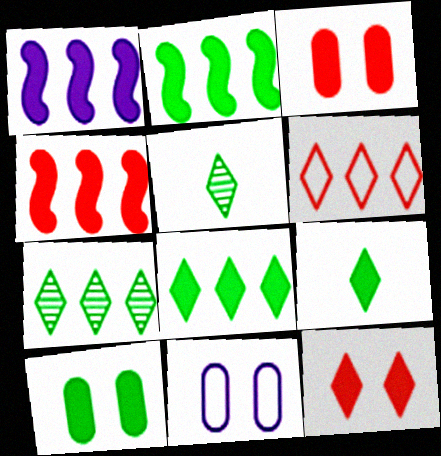[[1, 2, 4], 
[1, 3, 9], 
[2, 9, 10], 
[4, 5, 11]]